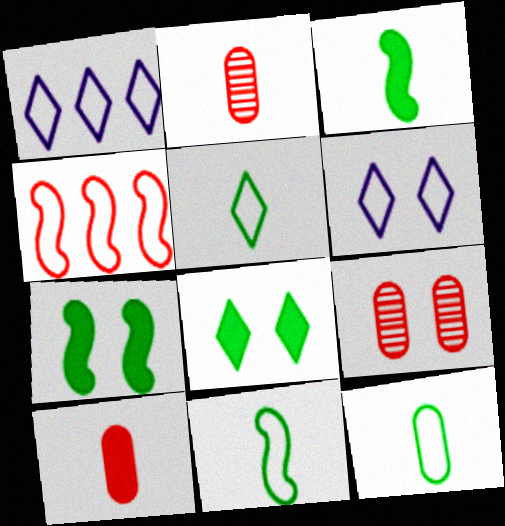[[1, 2, 7], 
[1, 3, 9], 
[4, 6, 12], 
[5, 11, 12], 
[6, 7, 9]]